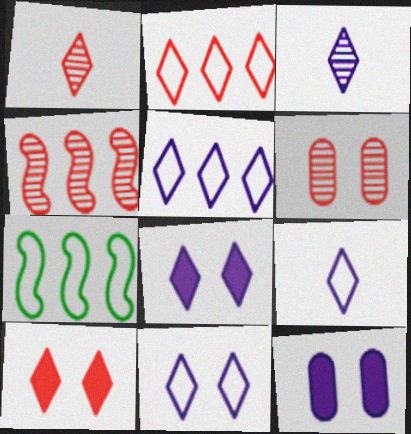[[1, 2, 10], 
[1, 4, 6], 
[1, 7, 12], 
[3, 5, 8], 
[5, 9, 11]]